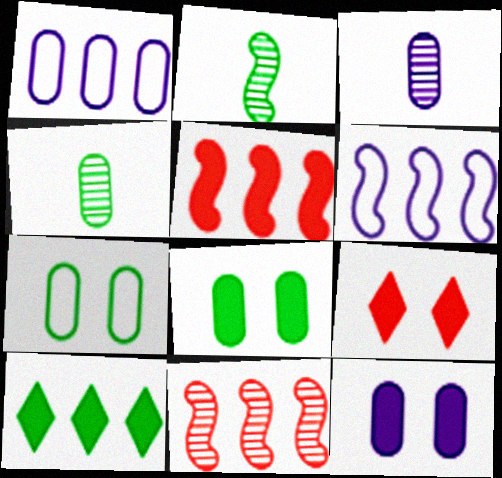[[1, 2, 9], 
[1, 3, 12], 
[1, 10, 11], 
[2, 7, 10], 
[4, 6, 9]]